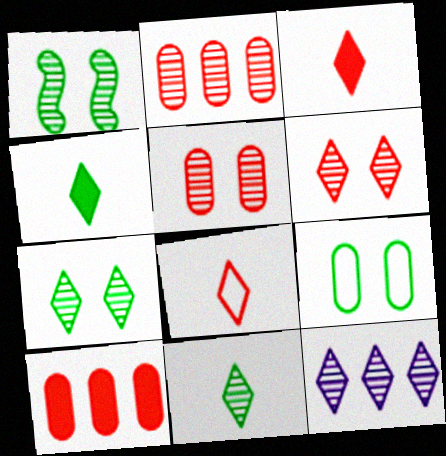[[6, 11, 12]]